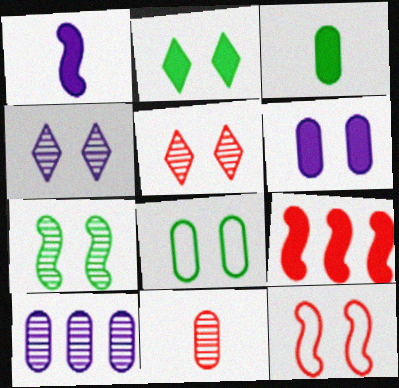[[2, 7, 8]]